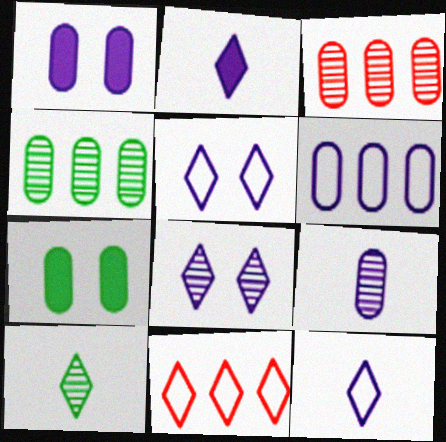[[1, 6, 9]]